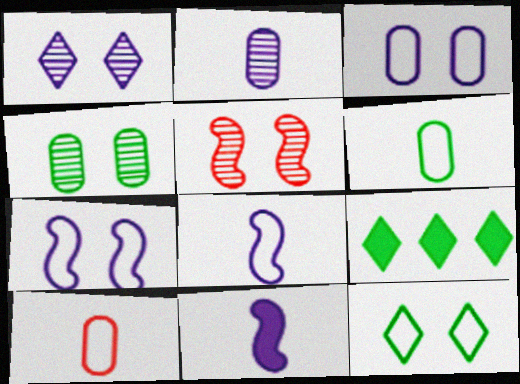[[1, 4, 5]]